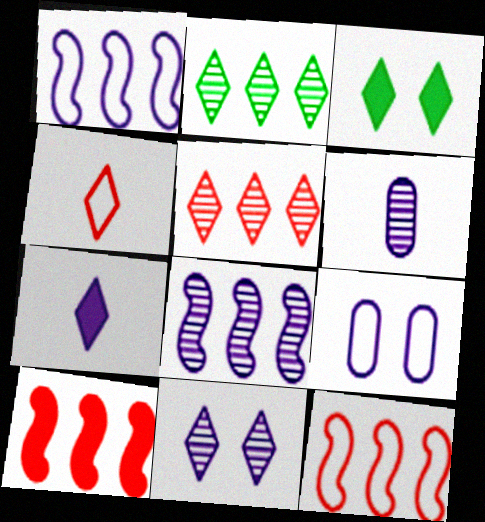[[3, 6, 12], 
[6, 8, 11], 
[7, 8, 9]]